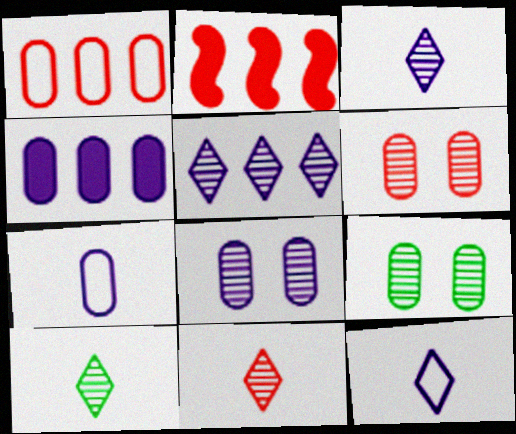[[2, 9, 12], 
[3, 10, 11], 
[4, 7, 8], 
[6, 8, 9]]